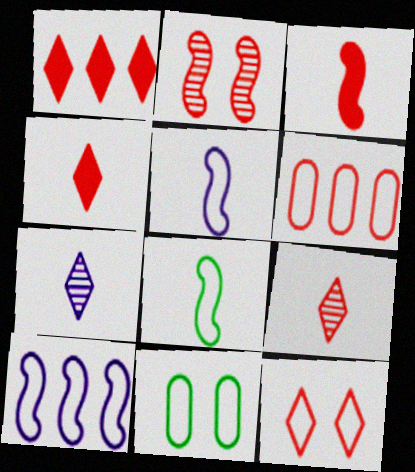[[1, 9, 12], 
[2, 4, 6]]